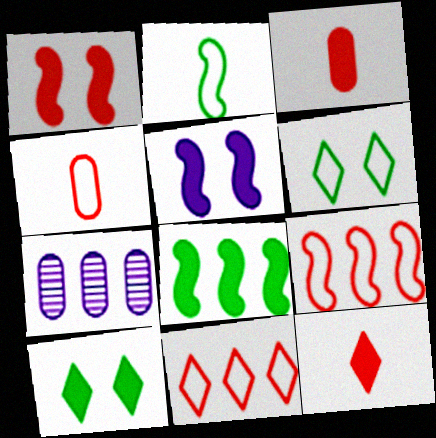[[7, 8, 11]]